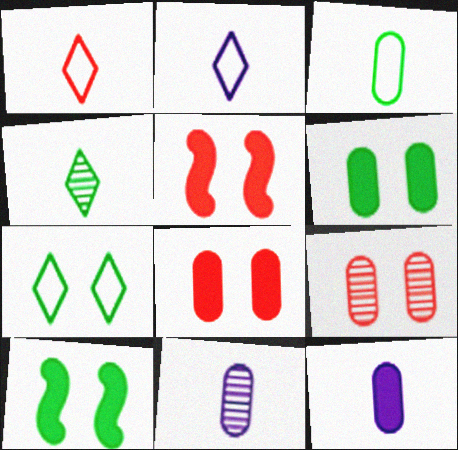[]